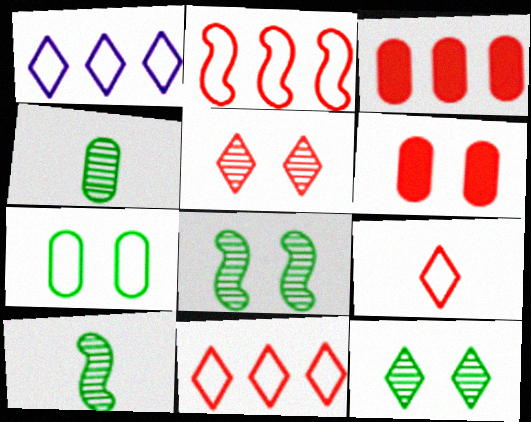[[1, 6, 10]]